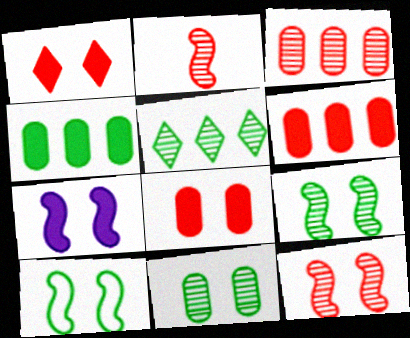[[7, 10, 12]]